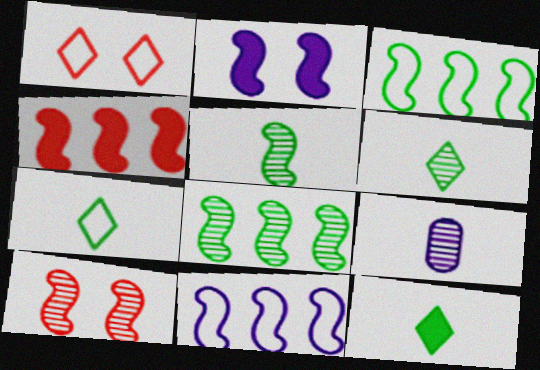[[4, 8, 11], 
[6, 7, 12]]